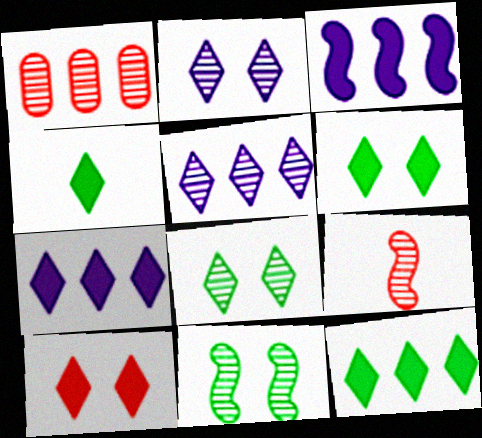[[4, 6, 12], 
[4, 7, 10]]